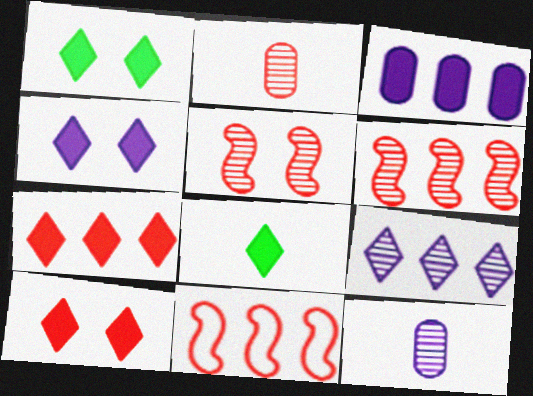[[1, 4, 10], 
[1, 11, 12], 
[2, 10, 11], 
[4, 7, 8]]